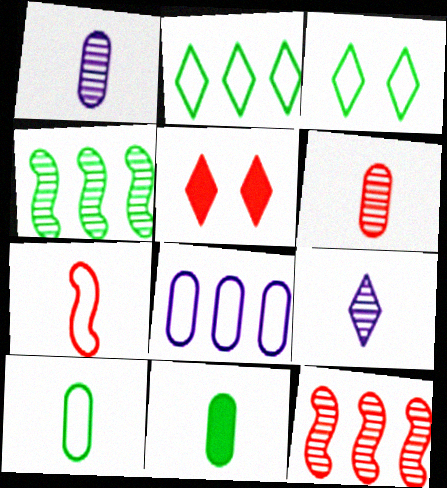[[2, 5, 9], 
[3, 4, 11], 
[3, 7, 8], 
[7, 9, 11]]